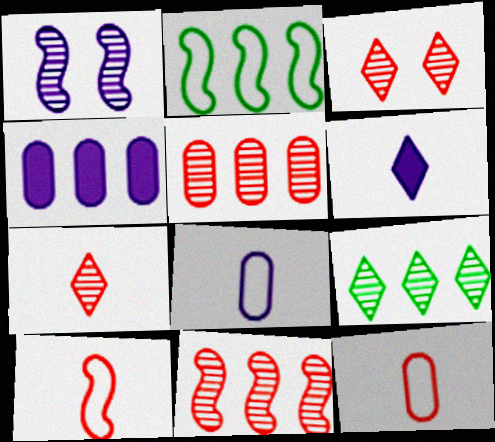[]